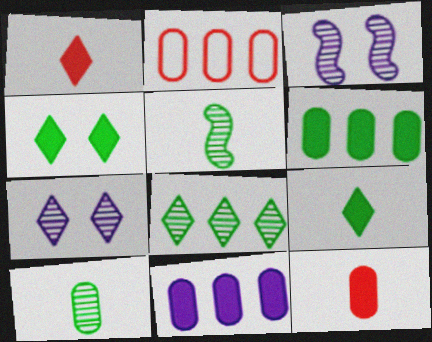[[2, 3, 9]]